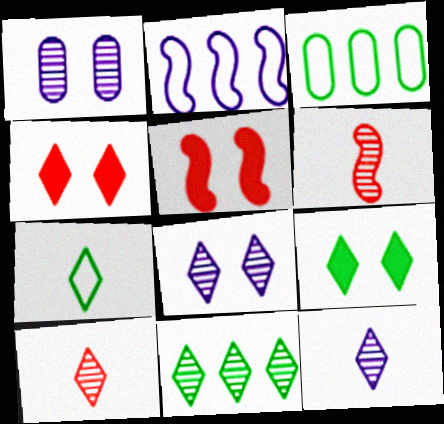[[1, 6, 11], 
[3, 5, 12], 
[7, 9, 11], 
[8, 10, 11]]